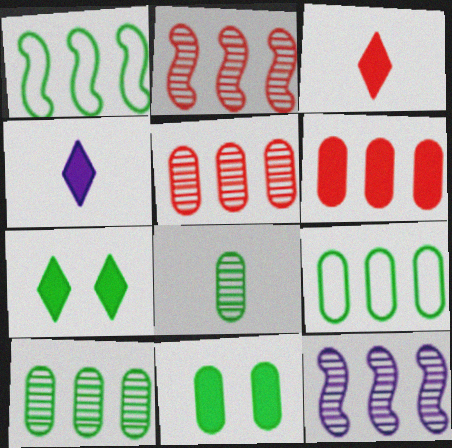[[1, 7, 8], 
[8, 9, 11]]